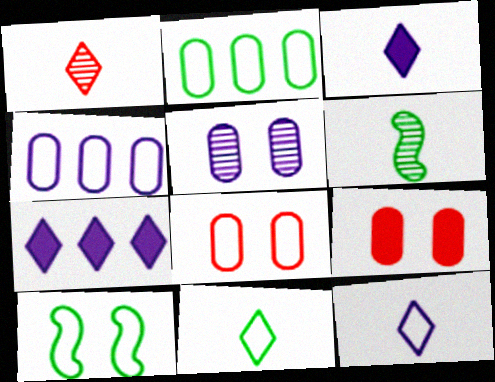[[1, 3, 11], 
[2, 10, 11], 
[6, 7, 8]]